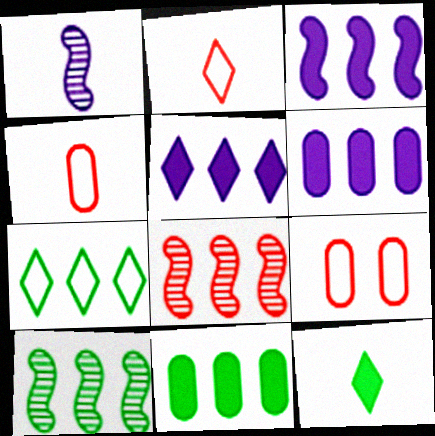[[1, 4, 12], 
[3, 5, 6], 
[6, 7, 8], 
[7, 10, 11]]